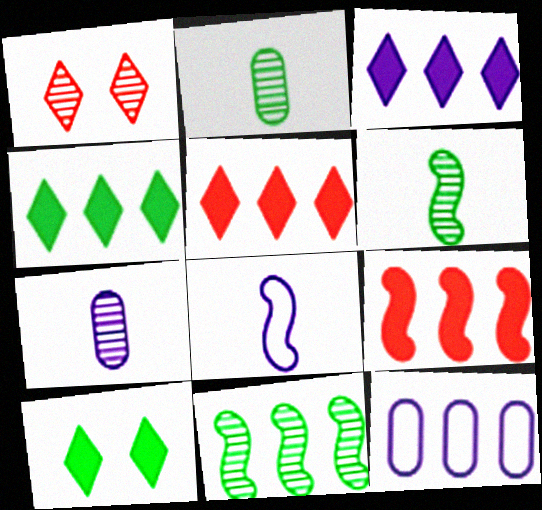[[1, 7, 11], 
[3, 4, 5], 
[5, 11, 12]]